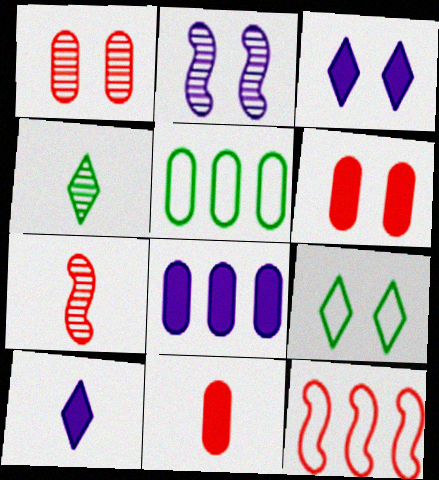[[2, 6, 9], 
[3, 5, 7], 
[7, 8, 9]]